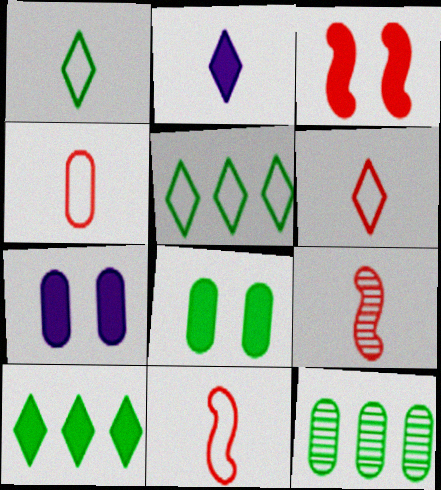[[4, 6, 11], 
[4, 7, 12], 
[5, 7, 9]]